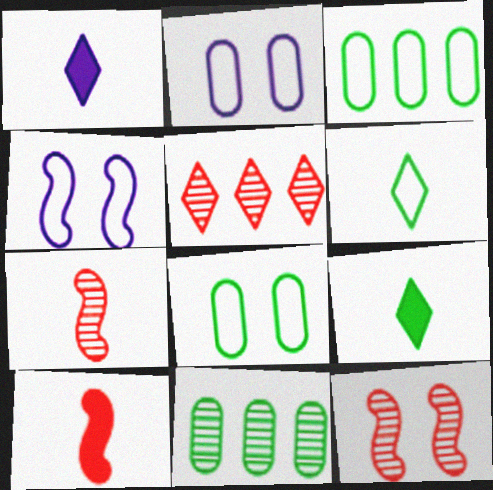[[1, 3, 12]]